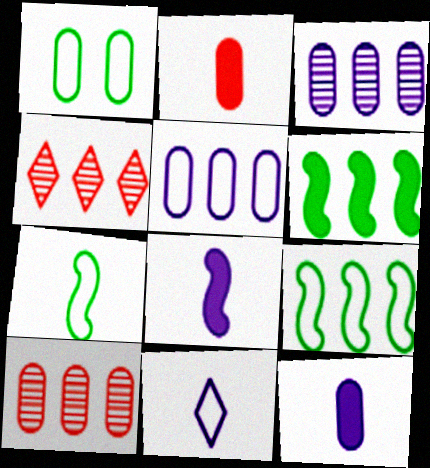[[1, 2, 3], 
[1, 4, 8], 
[1, 10, 12], 
[4, 5, 6]]